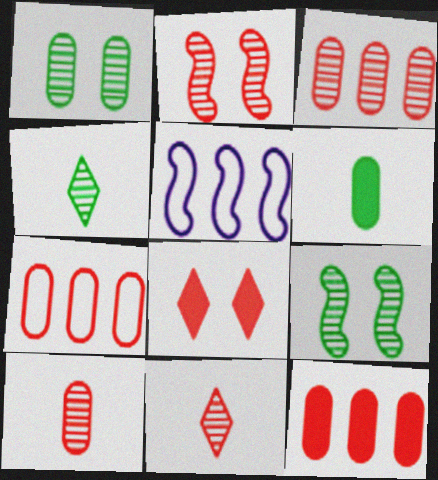[[2, 3, 11], 
[3, 7, 12]]